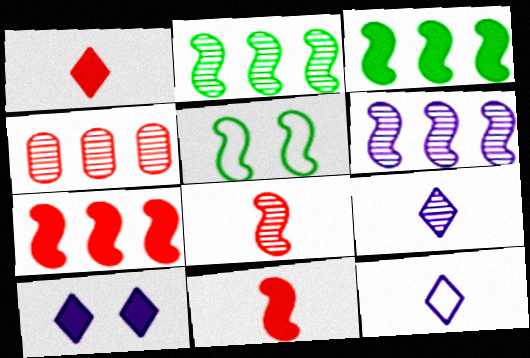[[5, 6, 11]]